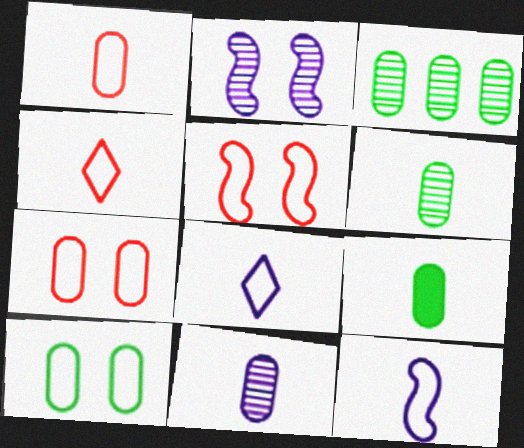[[1, 9, 11], 
[3, 9, 10]]